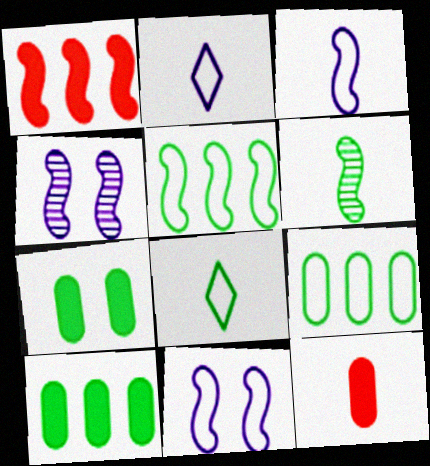[[1, 6, 11], 
[2, 6, 12]]